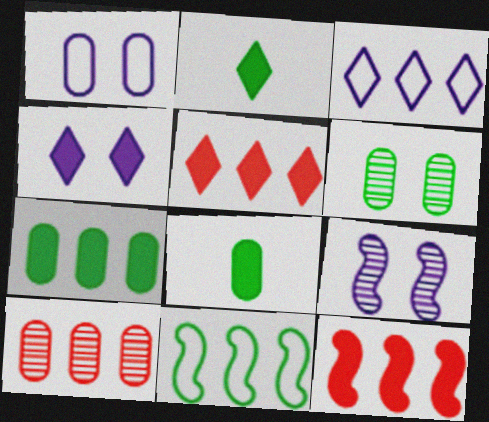[[1, 4, 9], 
[1, 8, 10], 
[2, 4, 5], 
[2, 6, 11], 
[4, 8, 12]]